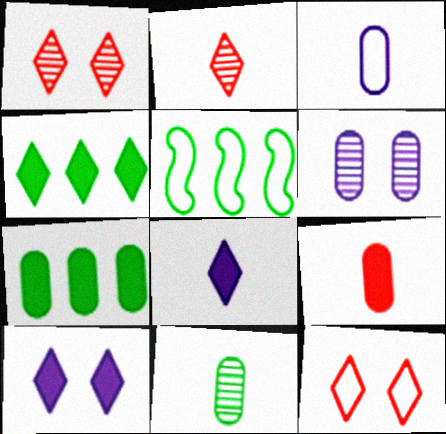[[3, 5, 12], 
[3, 9, 11]]